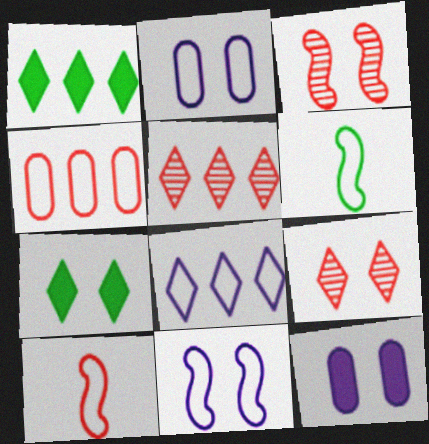[[1, 5, 8], 
[2, 3, 7], 
[5, 6, 12]]